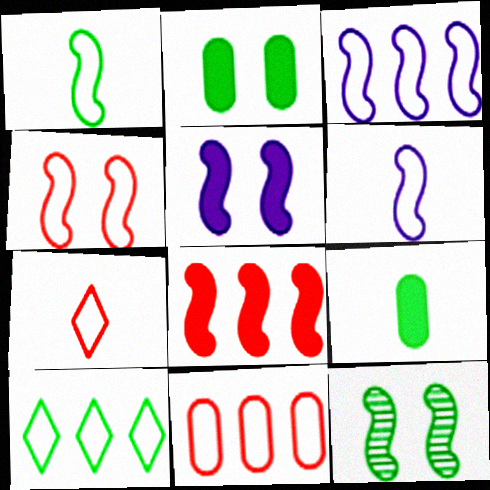[[1, 3, 4], 
[3, 10, 11], 
[4, 5, 12], 
[4, 7, 11], 
[6, 8, 12], 
[9, 10, 12]]